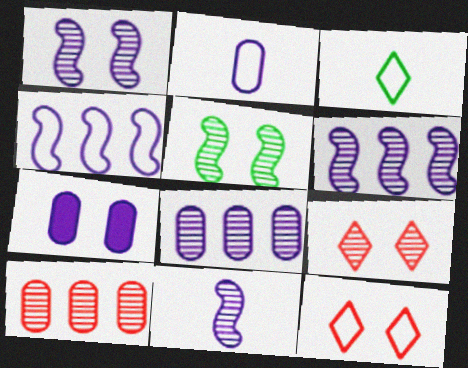[[1, 6, 11], 
[2, 7, 8], 
[5, 7, 12]]